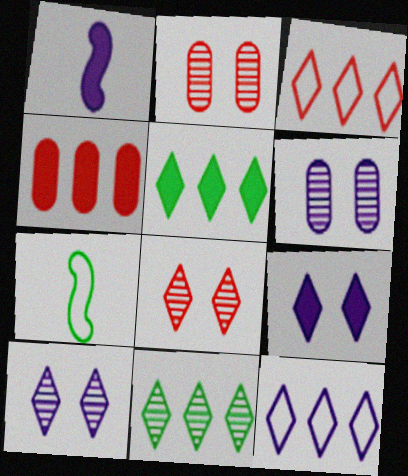[[1, 6, 12], 
[4, 7, 10]]